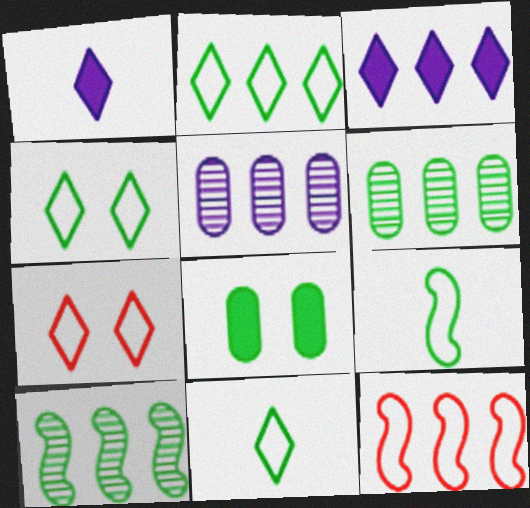[[2, 4, 11], 
[3, 6, 12], 
[8, 10, 11]]